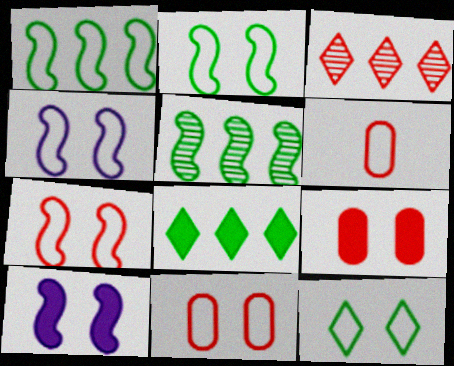[[2, 4, 7], 
[4, 11, 12]]